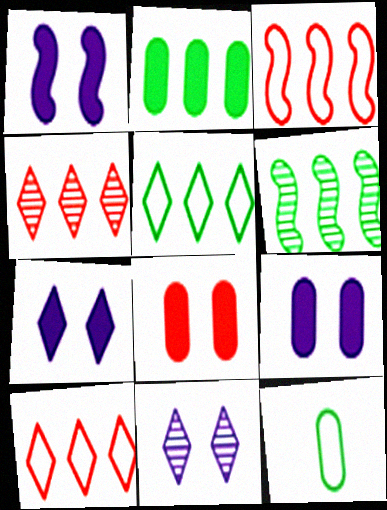[[1, 4, 12], 
[1, 7, 9], 
[2, 5, 6]]